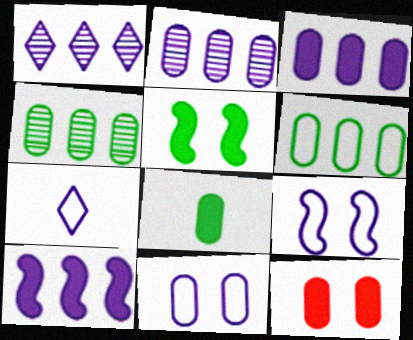[[3, 8, 12]]